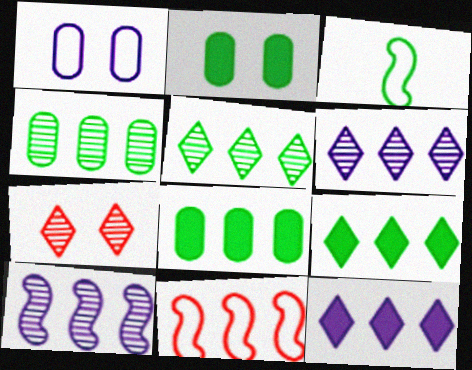[[2, 3, 5], 
[4, 11, 12], 
[6, 8, 11]]